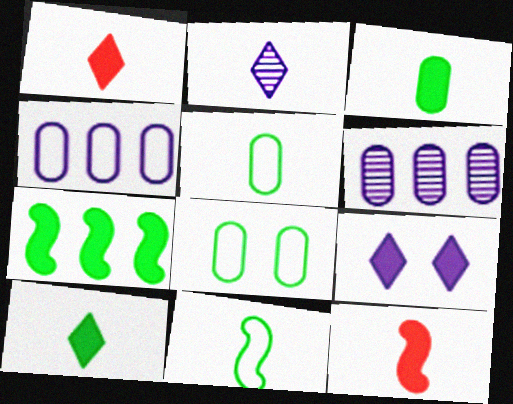[[2, 5, 12]]